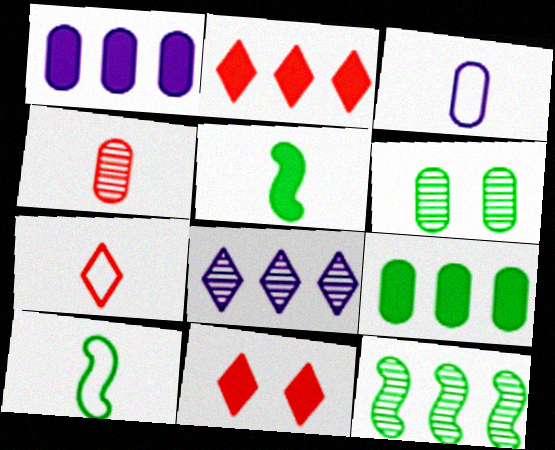[[1, 5, 11], 
[3, 7, 10], 
[3, 11, 12]]